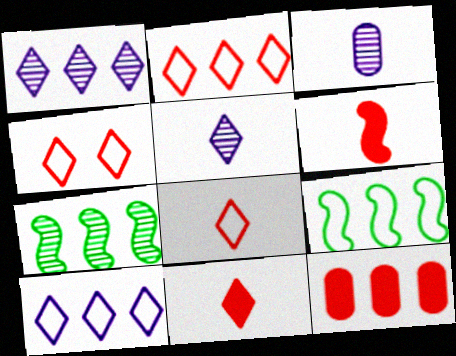[[1, 9, 12], 
[2, 4, 8], 
[7, 10, 12]]